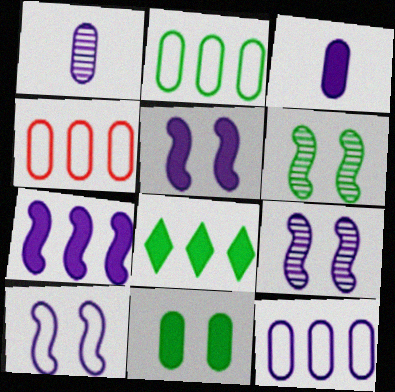[[1, 4, 11], 
[2, 4, 12], 
[5, 9, 10]]